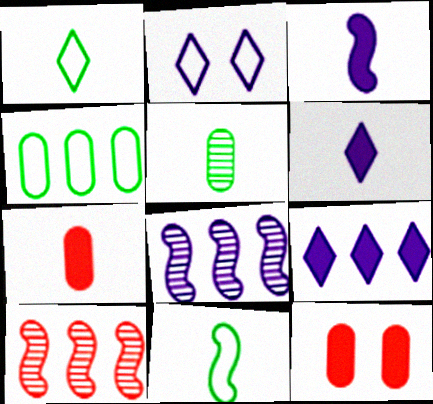[[1, 8, 12], 
[4, 9, 10]]